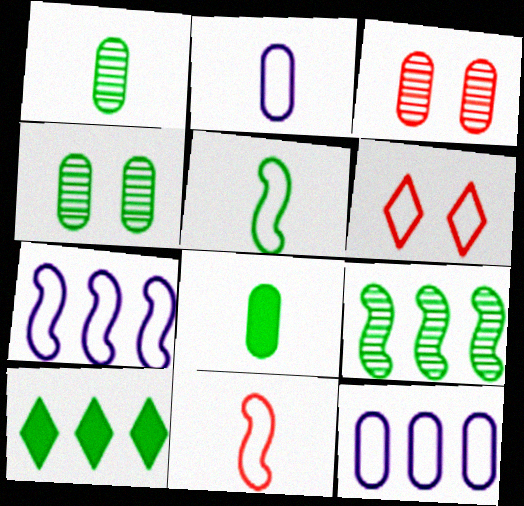[[3, 8, 12], 
[4, 5, 10], 
[5, 6, 12]]